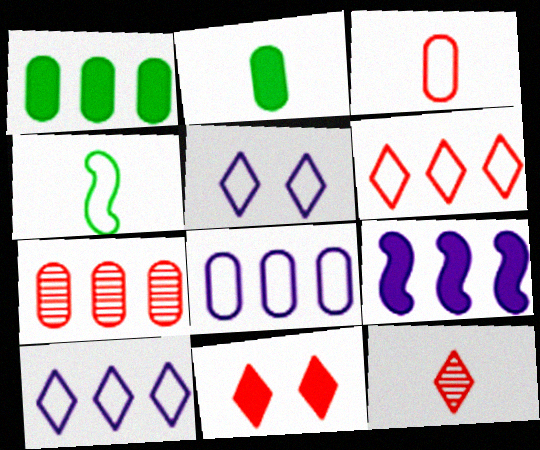[[1, 7, 8], 
[2, 9, 11], 
[6, 11, 12]]